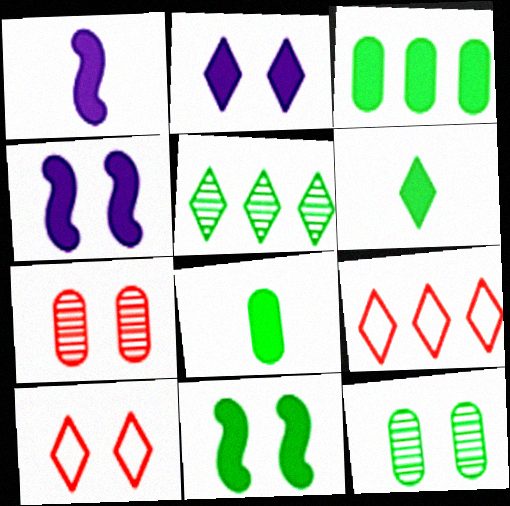[[1, 9, 12], 
[3, 6, 11], 
[4, 10, 12]]